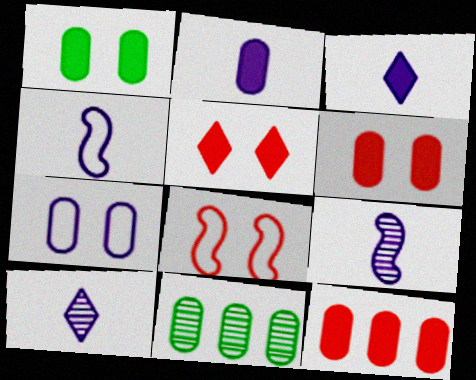[[1, 2, 12], 
[2, 4, 10], 
[3, 8, 11], 
[4, 5, 11]]